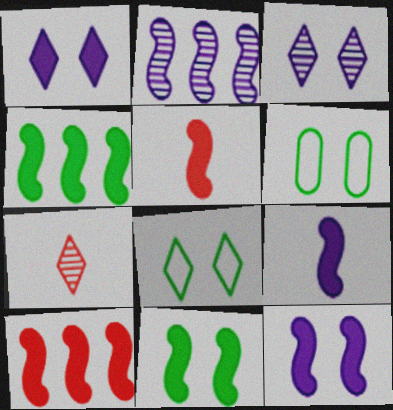[[4, 5, 12], 
[9, 10, 11]]